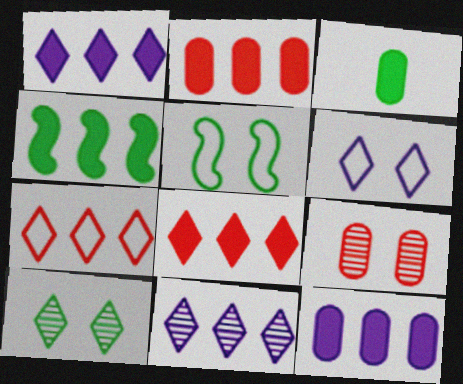[[1, 2, 4], 
[4, 8, 12]]